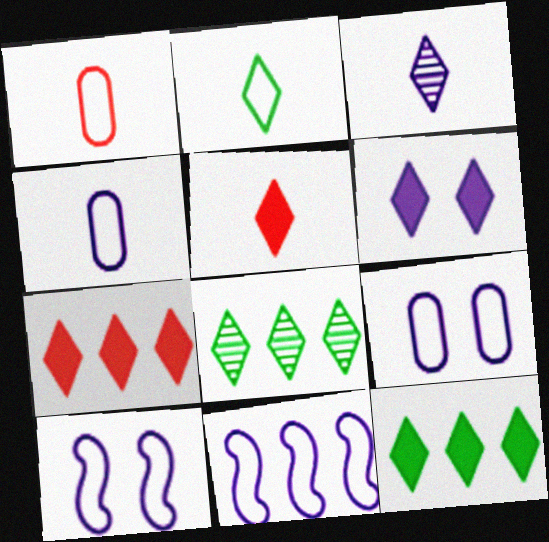[[2, 3, 5], 
[5, 6, 12]]